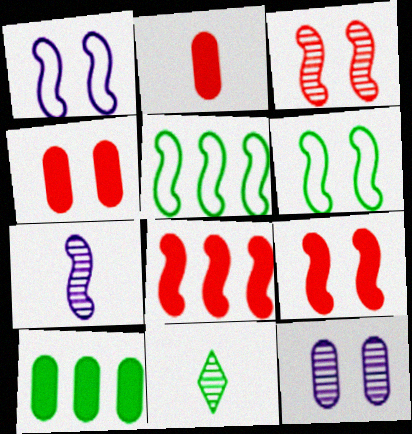[[5, 7, 9], 
[6, 7, 8], 
[6, 10, 11]]